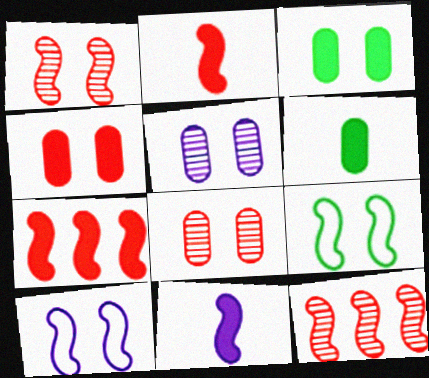[[9, 11, 12]]